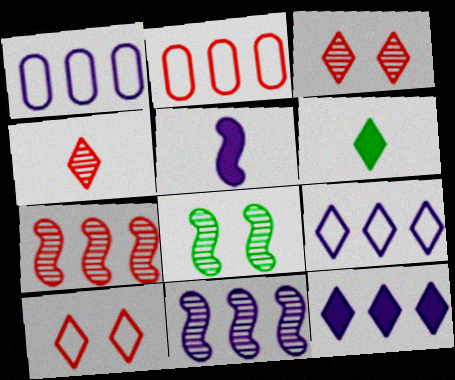[[1, 11, 12], 
[3, 6, 9]]